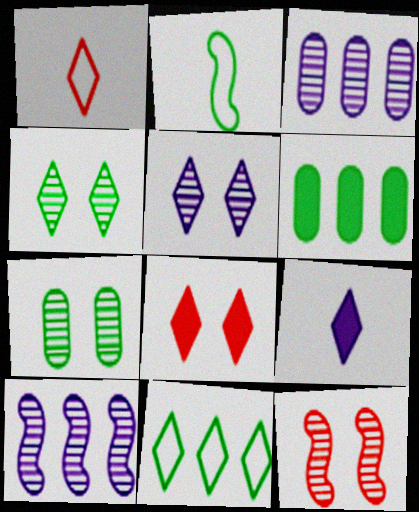[[2, 3, 8], 
[2, 4, 6], 
[5, 7, 12]]